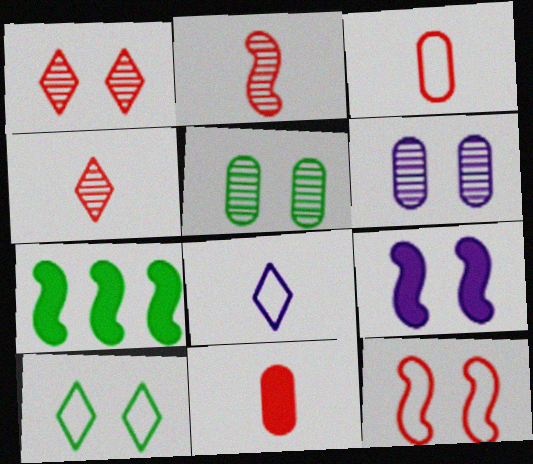[]